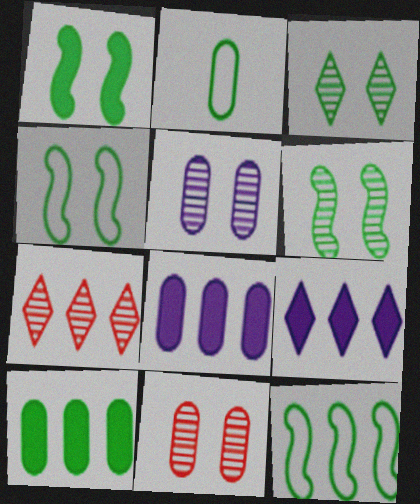[[1, 4, 6], 
[2, 8, 11], 
[7, 8, 12]]